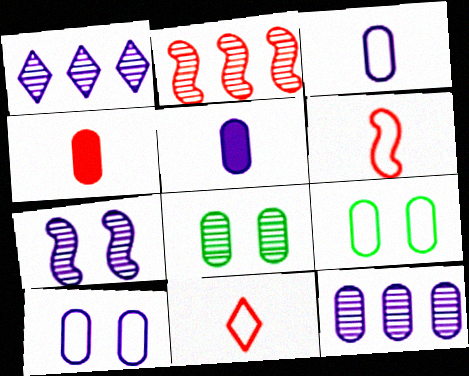[[4, 9, 12], 
[5, 10, 12]]